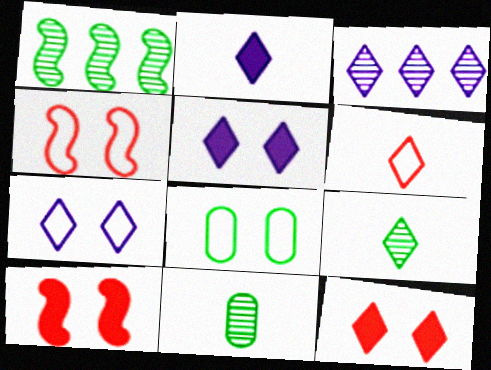[[2, 3, 7], 
[2, 6, 9], 
[4, 7, 8]]